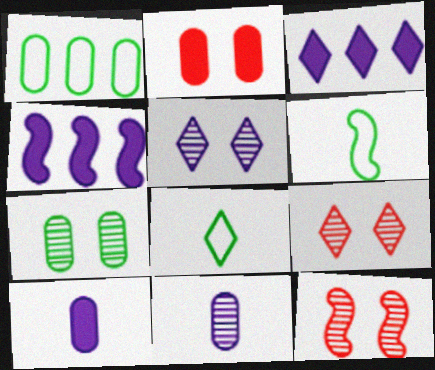[[1, 2, 11], 
[3, 8, 9], 
[4, 6, 12], 
[5, 7, 12]]